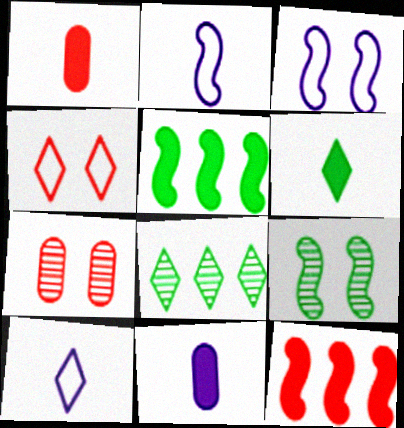[[1, 3, 8], 
[2, 9, 12], 
[5, 7, 10]]